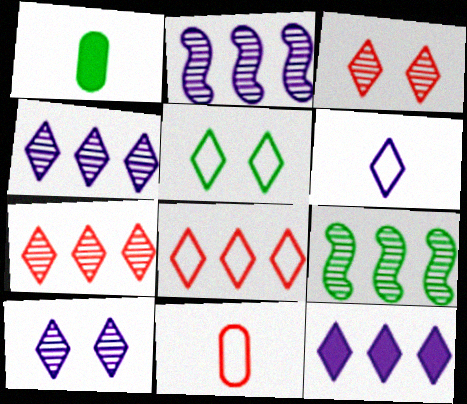[[1, 5, 9], 
[5, 6, 8], 
[6, 10, 12]]